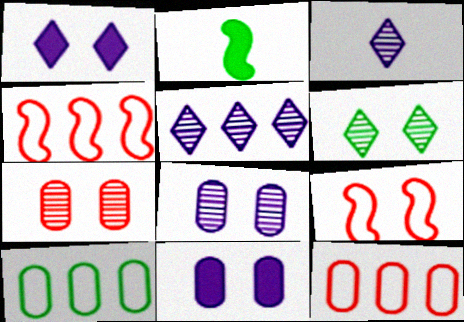[[2, 6, 10], 
[6, 9, 11]]